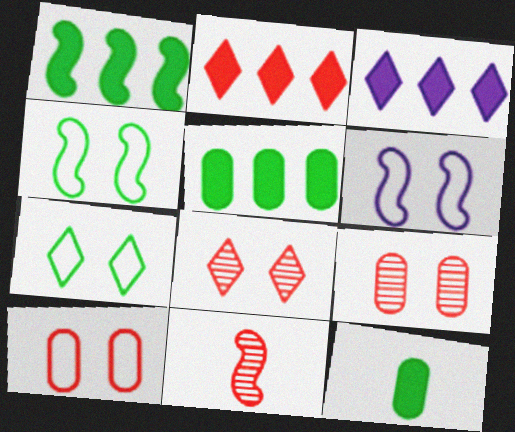[[1, 6, 11], 
[2, 10, 11], 
[6, 7, 10]]